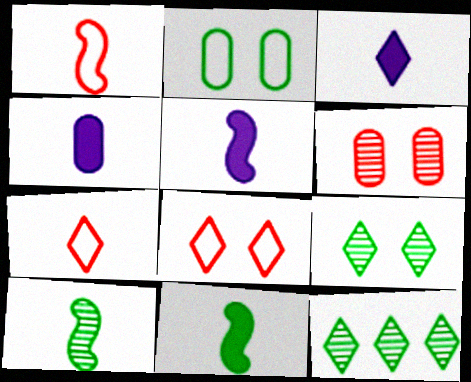[[1, 5, 10], 
[2, 11, 12], 
[3, 4, 5], 
[3, 8, 12], 
[4, 7, 10]]